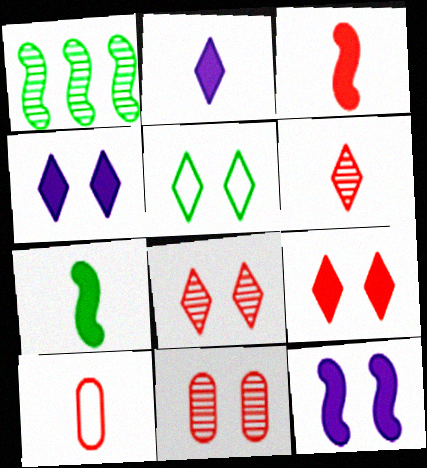[[1, 4, 10], 
[3, 6, 10], 
[4, 5, 8], 
[5, 11, 12]]